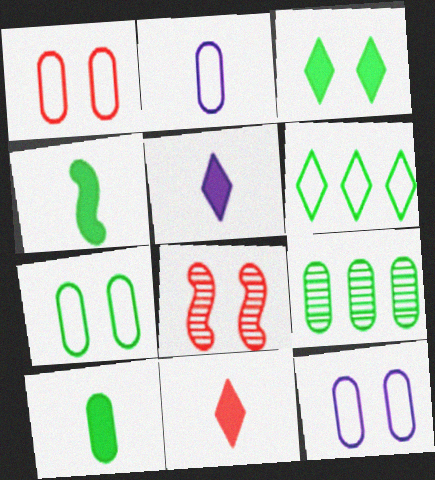[[1, 7, 12], 
[3, 8, 12], 
[7, 9, 10]]